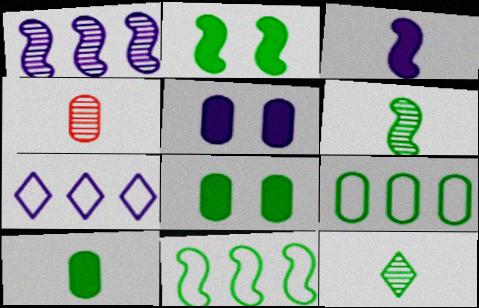[[2, 4, 7], 
[2, 6, 11], 
[2, 9, 12], 
[4, 5, 9], 
[8, 11, 12]]